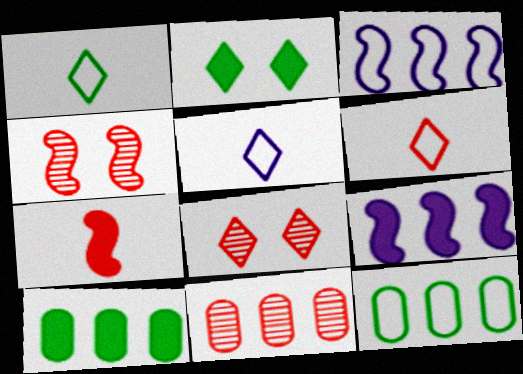[[1, 5, 6], 
[4, 5, 10]]